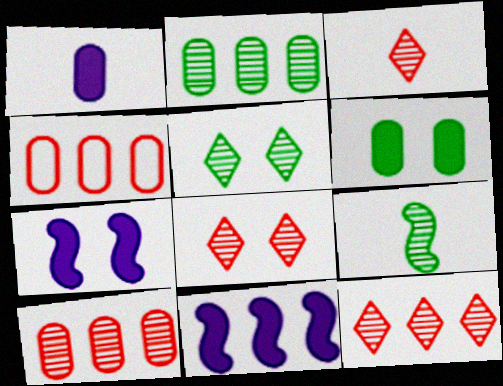[[2, 5, 9], 
[3, 8, 12]]